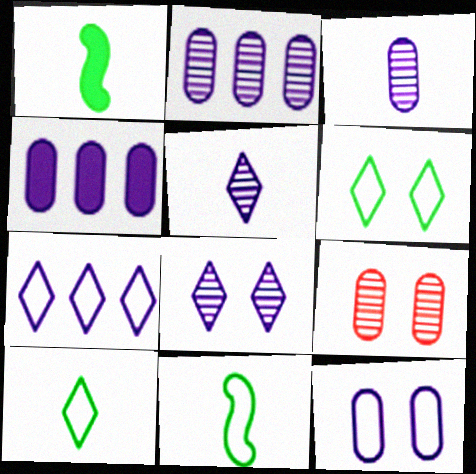[[1, 7, 9], 
[3, 4, 12]]